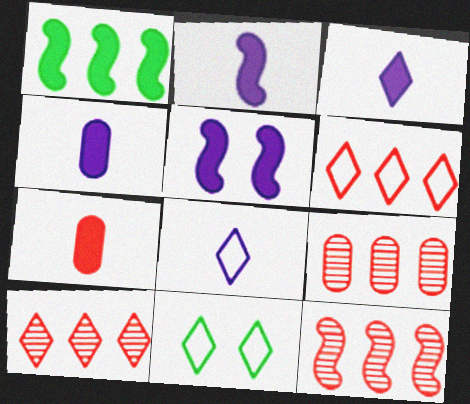[[2, 3, 4], 
[2, 9, 11], 
[3, 10, 11], 
[4, 11, 12], 
[6, 8, 11], 
[9, 10, 12]]